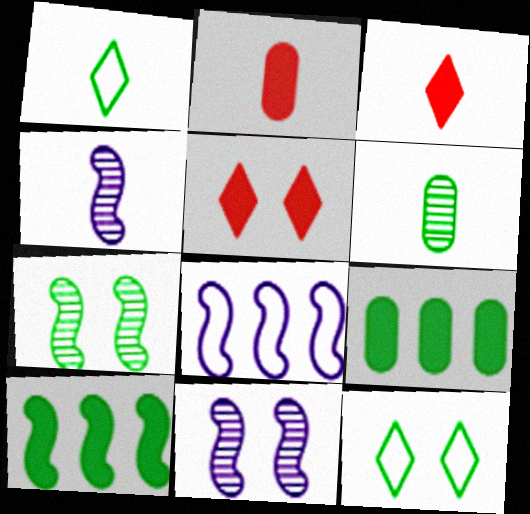[[1, 2, 4], 
[1, 7, 9], 
[5, 6, 8], 
[6, 10, 12]]